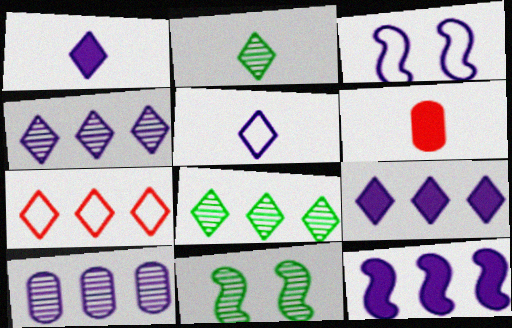[[1, 3, 10], 
[3, 6, 8], 
[7, 8, 9]]